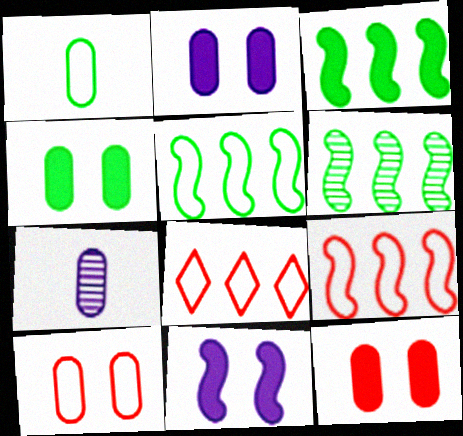[[2, 4, 12], 
[3, 5, 6]]